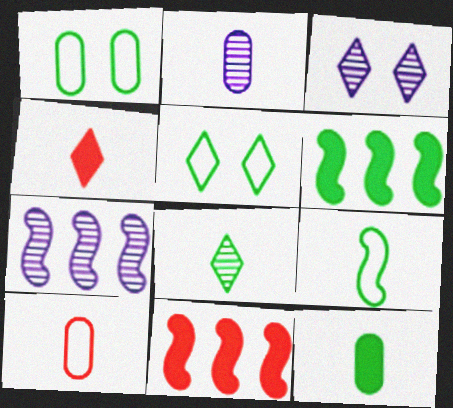[[1, 4, 7], 
[1, 6, 8], 
[2, 3, 7], 
[2, 4, 9], 
[2, 5, 11], 
[2, 10, 12], 
[3, 6, 10], 
[8, 9, 12]]